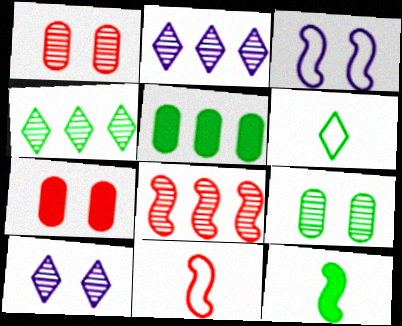[[3, 8, 12], 
[5, 10, 11]]